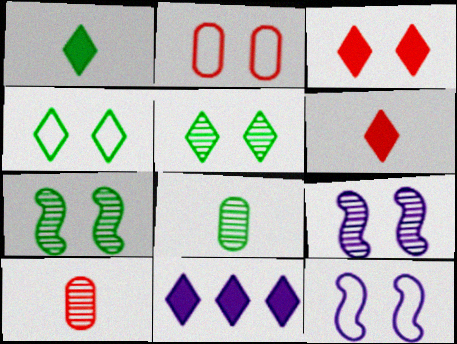[[1, 3, 11], 
[2, 4, 12]]